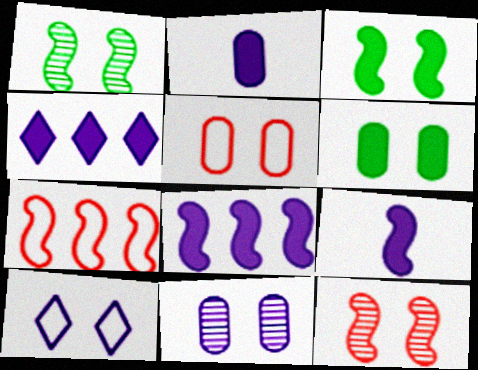[[1, 7, 9], 
[5, 6, 11], 
[6, 10, 12]]